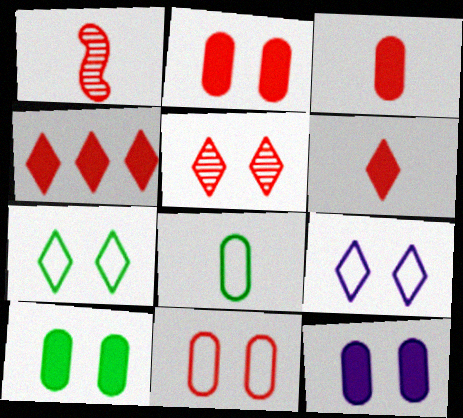[[1, 4, 11], 
[2, 10, 12]]